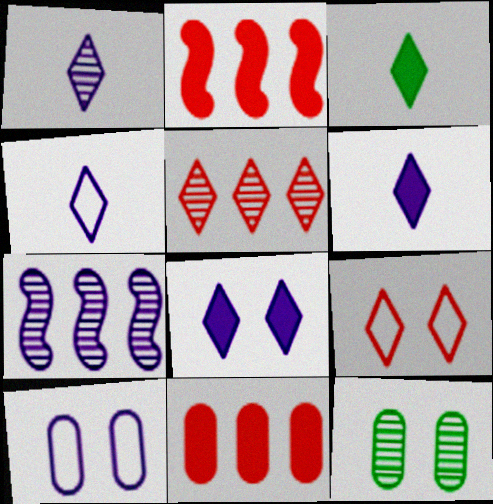[[1, 4, 6], 
[2, 4, 12], 
[6, 7, 10]]